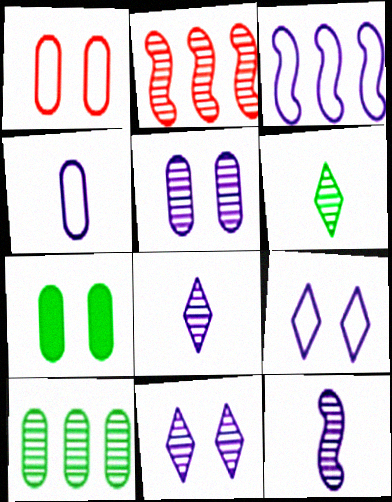[[1, 5, 7], 
[2, 5, 6], 
[3, 4, 9]]